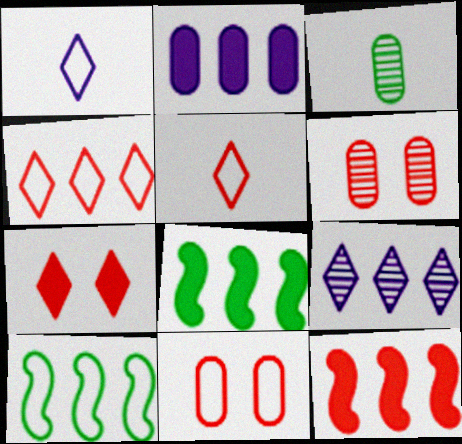[[1, 6, 8], 
[1, 10, 11], 
[2, 3, 11], 
[5, 6, 12]]